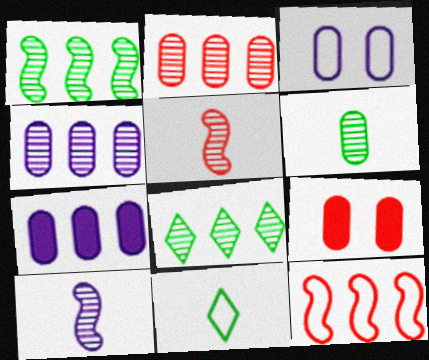[[3, 11, 12], 
[7, 8, 12]]